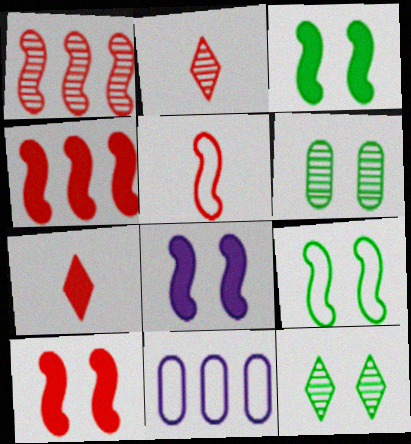[[1, 5, 10], 
[2, 3, 11], 
[3, 8, 10]]